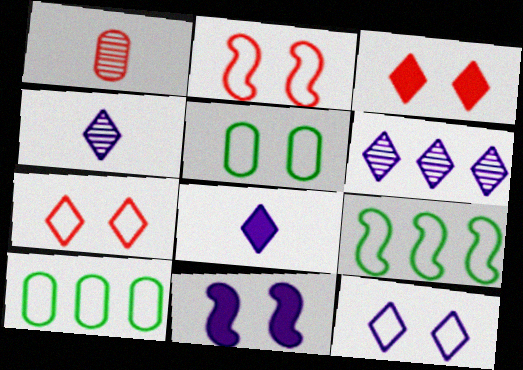[[2, 5, 12], 
[6, 8, 12]]